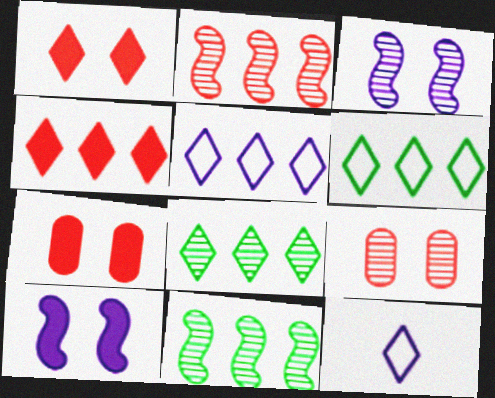[[1, 8, 12], 
[4, 5, 8], 
[7, 11, 12]]